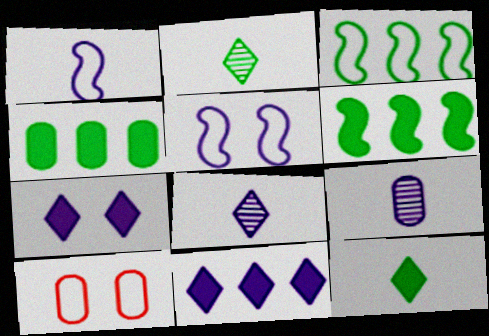[[4, 9, 10], 
[5, 9, 11], 
[6, 8, 10]]